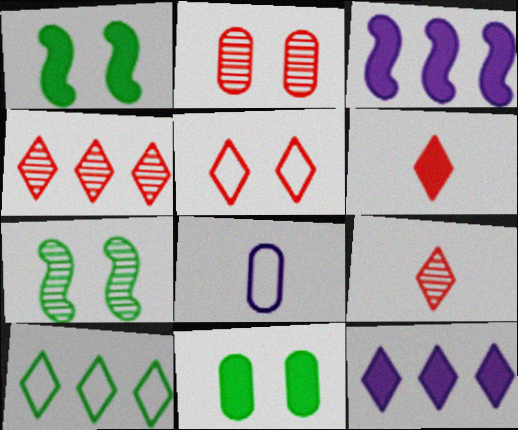[[1, 4, 8], 
[3, 6, 11], 
[4, 5, 6], 
[4, 10, 12]]